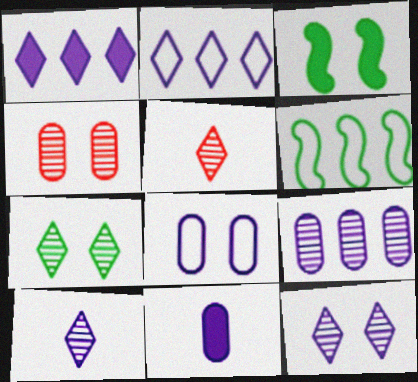[[8, 9, 11]]